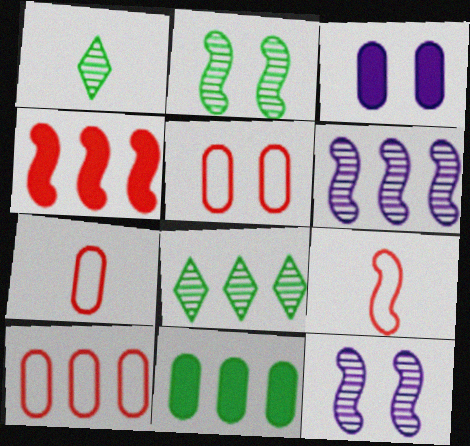[[3, 8, 9], 
[5, 7, 10]]